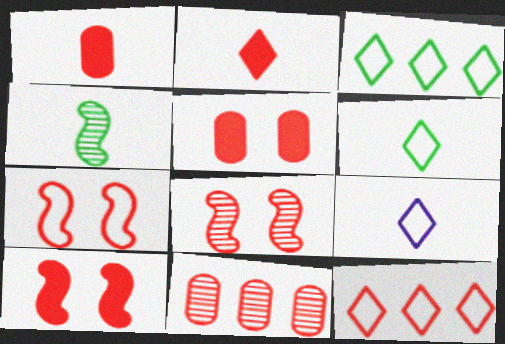[[1, 4, 9], 
[1, 8, 12], 
[2, 7, 11], 
[7, 8, 10]]